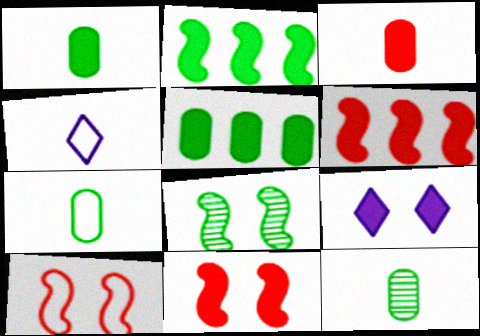[[1, 6, 9], 
[1, 7, 12], 
[2, 3, 9]]